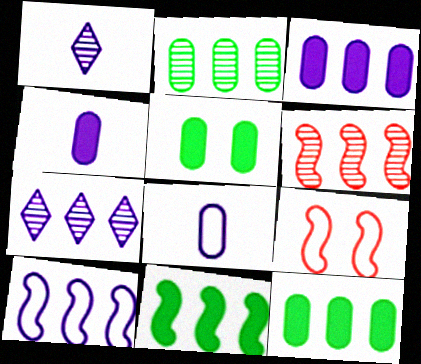[[1, 9, 12], 
[2, 6, 7], 
[3, 7, 10], 
[6, 10, 11]]